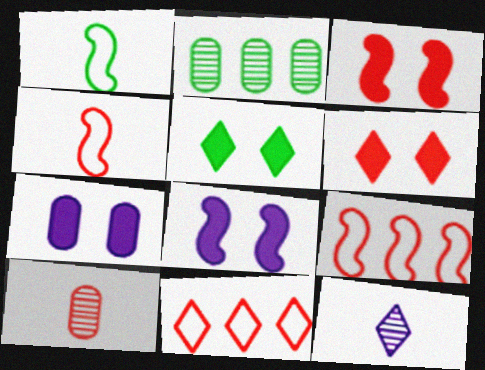[[1, 2, 5], 
[3, 5, 7], 
[3, 10, 11], 
[5, 11, 12], 
[6, 9, 10]]